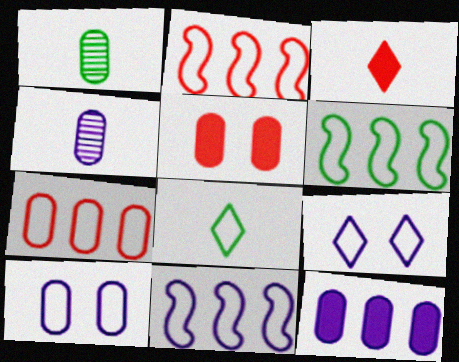[[2, 6, 11], 
[2, 8, 10], 
[4, 10, 12]]